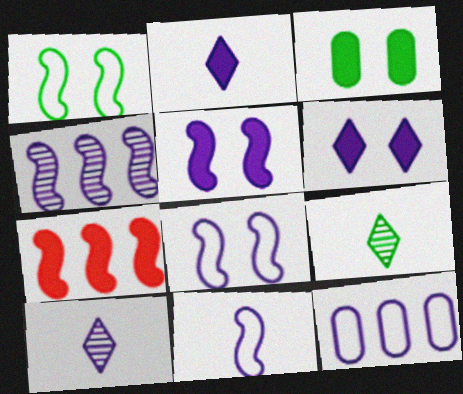[[2, 3, 7], 
[4, 5, 11], 
[5, 10, 12]]